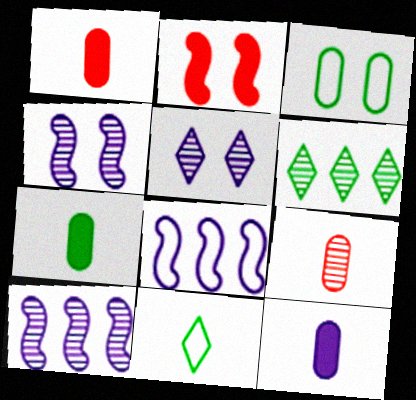[[1, 7, 12], 
[2, 3, 5], 
[4, 6, 9], 
[5, 8, 12]]